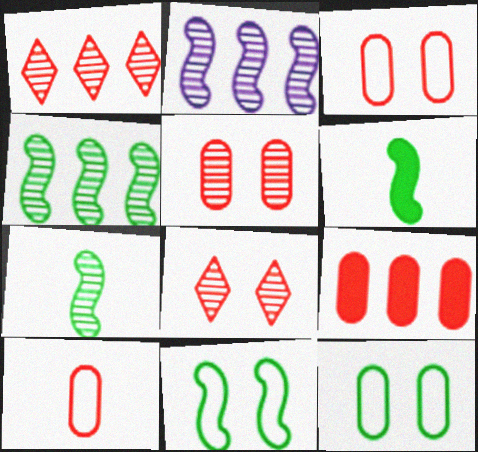[[4, 6, 11], 
[5, 9, 10]]